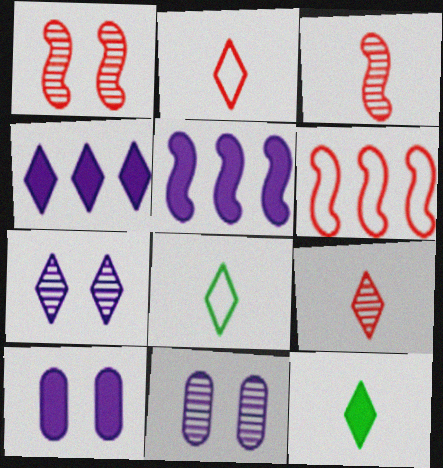[[6, 11, 12]]